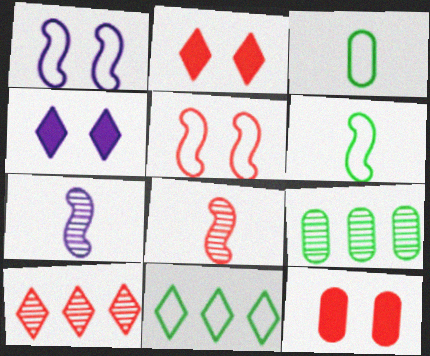[[7, 11, 12]]